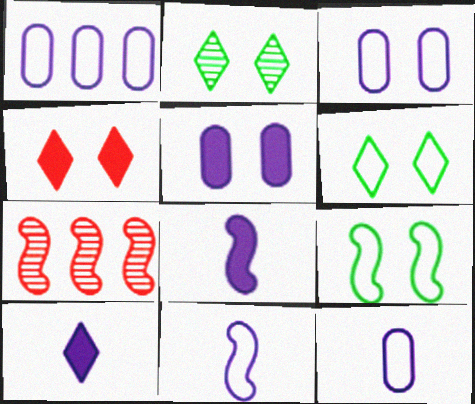[[1, 3, 12], 
[7, 8, 9]]